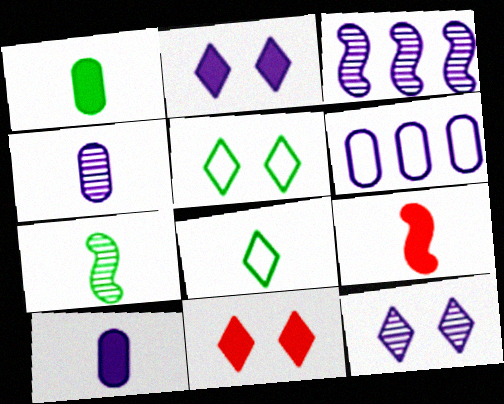[[1, 7, 8], 
[3, 4, 12], 
[4, 8, 9], 
[5, 11, 12], 
[6, 7, 11]]